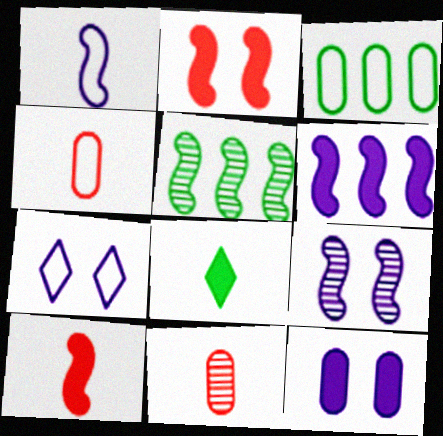[[1, 2, 5], 
[1, 6, 9], 
[1, 8, 11], 
[3, 11, 12], 
[7, 9, 12]]